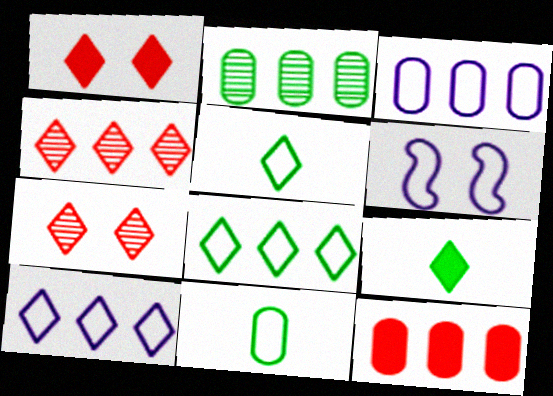[[2, 3, 12], 
[7, 9, 10]]